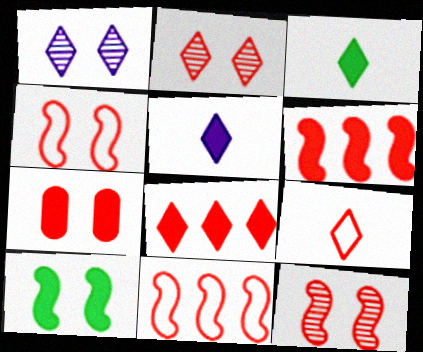[[2, 4, 7], 
[2, 8, 9]]